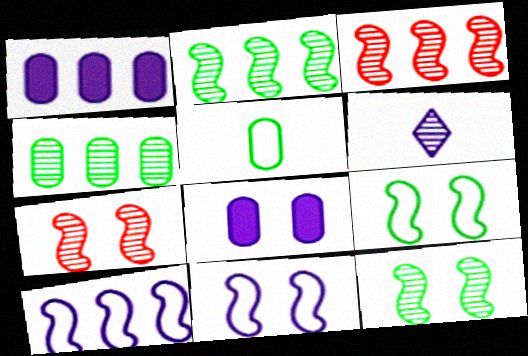[[1, 6, 11], 
[4, 6, 7], 
[6, 8, 10]]